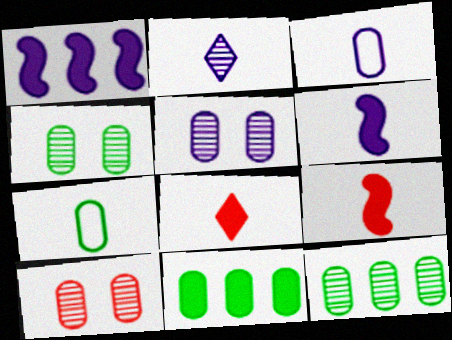[[2, 3, 6], 
[2, 7, 9], 
[3, 10, 11], 
[4, 5, 10], 
[4, 7, 11]]